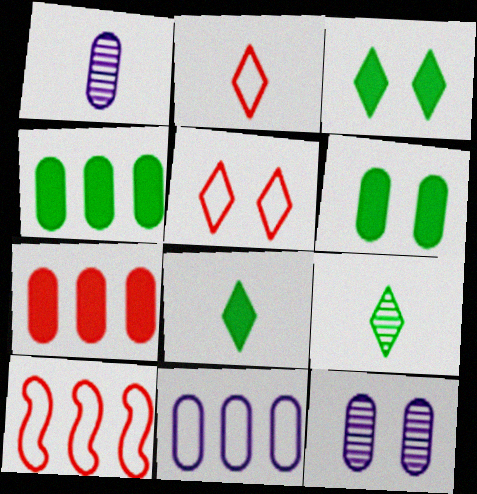[[1, 3, 10], 
[8, 10, 12]]